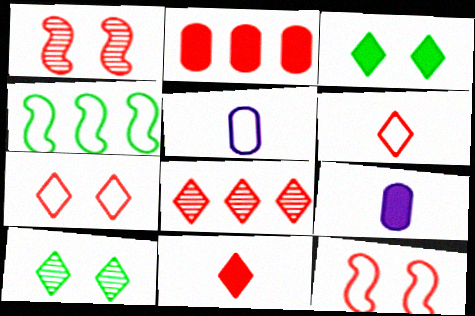[[1, 2, 6], 
[4, 5, 7], 
[7, 8, 11]]